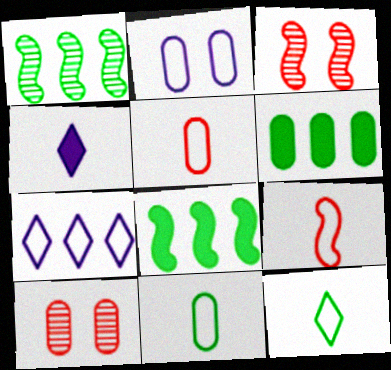[]